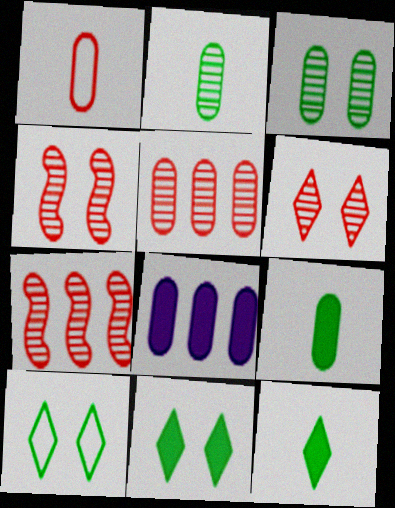[[1, 3, 8]]